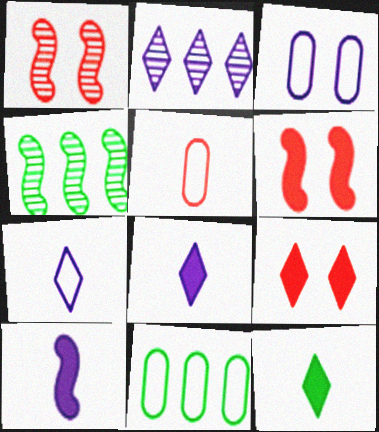[[1, 8, 11], 
[2, 3, 10], 
[3, 5, 11]]